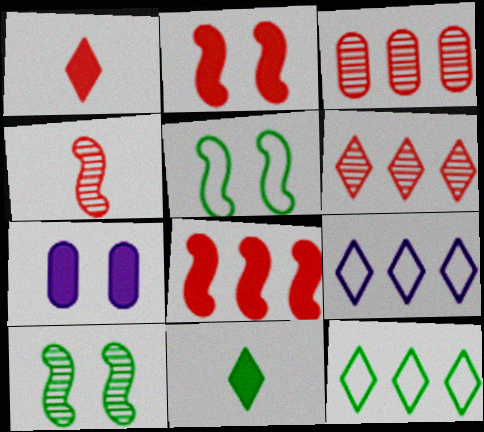[[4, 7, 12], 
[7, 8, 11]]